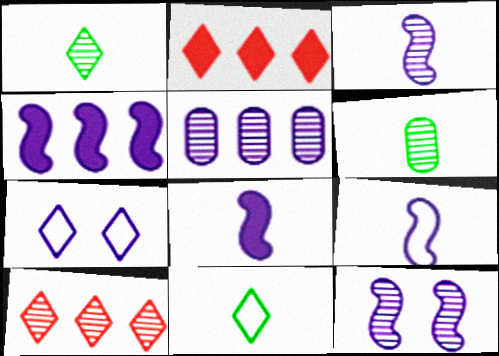[[1, 2, 7], 
[3, 8, 9], 
[4, 9, 12], 
[5, 7, 8], 
[6, 10, 12]]